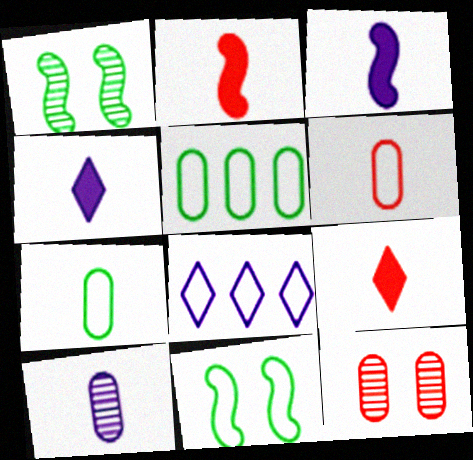[[6, 8, 11]]